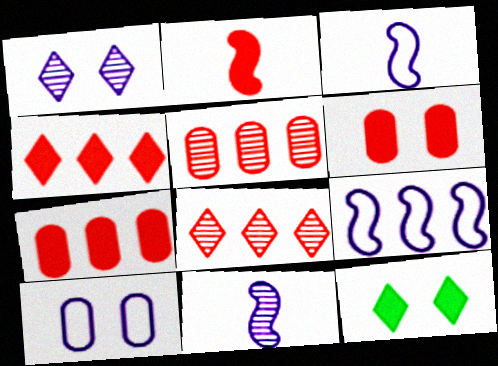[[2, 4, 6], 
[3, 5, 12]]